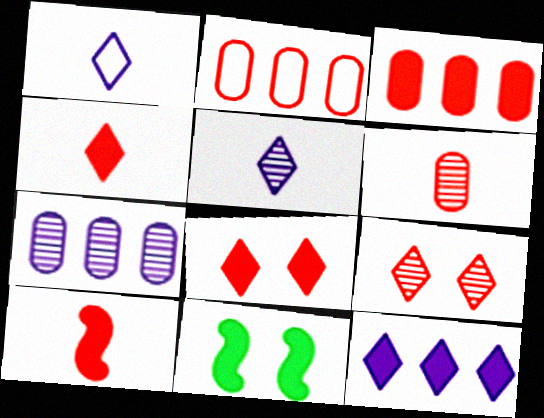[[2, 5, 11], 
[2, 9, 10], 
[3, 8, 10]]